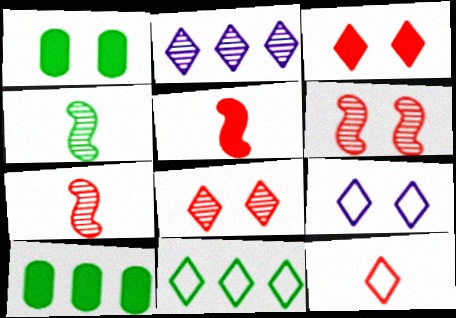[[1, 4, 11], 
[1, 6, 9], 
[7, 9, 10], 
[9, 11, 12]]